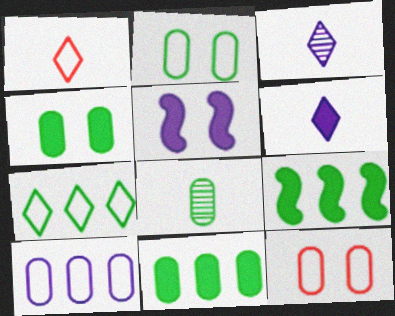[[2, 8, 11], 
[3, 5, 10], 
[3, 9, 12]]